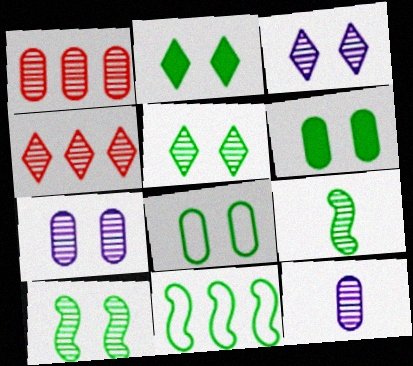[[1, 3, 9], 
[2, 8, 10], 
[4, 7, 9], 
[4, 10, 12]]